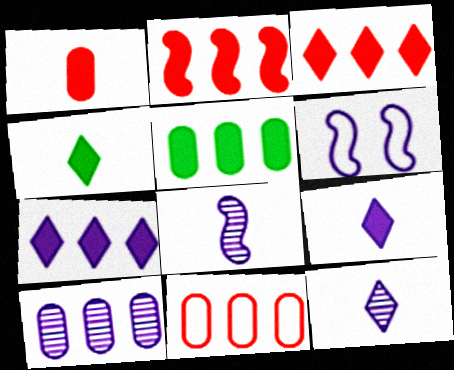[[2, 5, 7], 
[5, 10, 11], 
[6, 9, 10]]